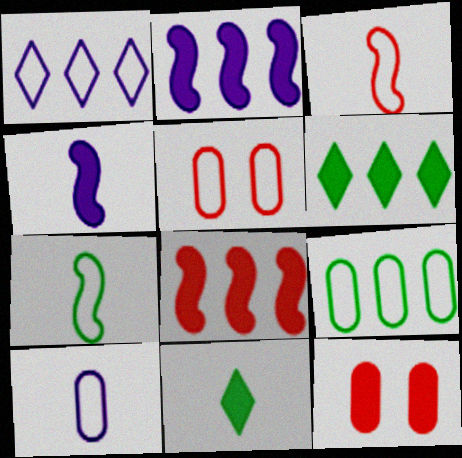[[1, 5, 7], 
[2, 11, 12], 
[4, 6, 12], 
[5, 9, 10]]